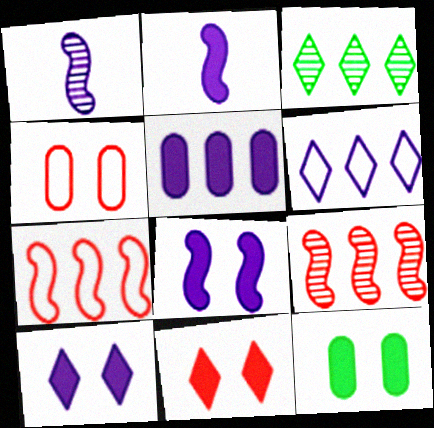[[2, 3, 4], 
[2, 5, 10], 
[3, 5, 7], 
[8, 11, 12]]